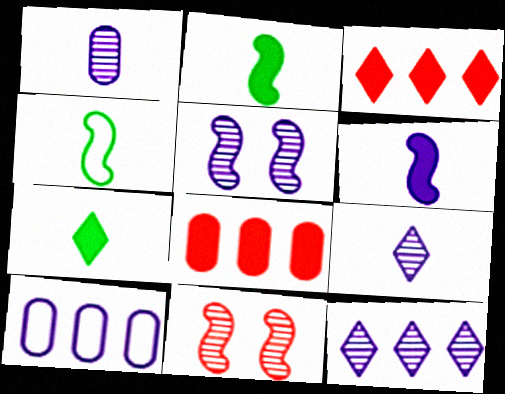[[1, 5, 12], 
[7, 10, 11]]